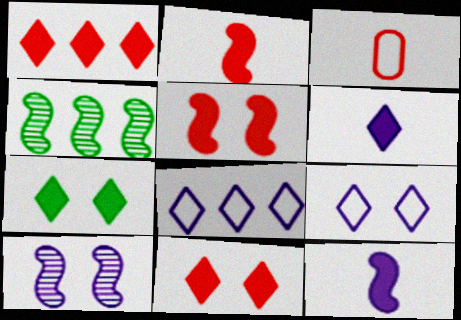[[1, 6, 7]]